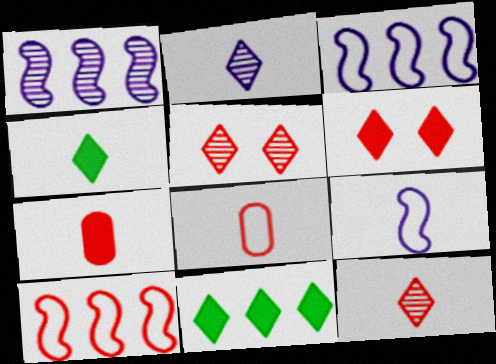[[5, 7, 10]]